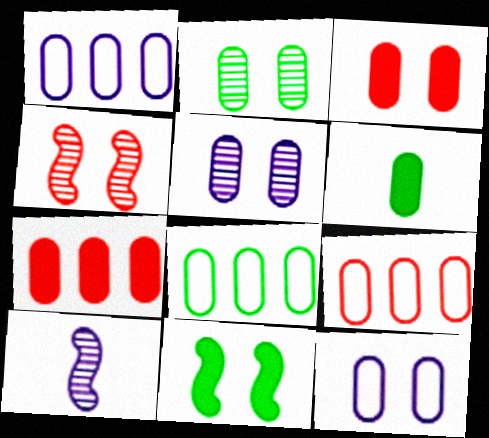[[1, 8, 9], 
[2, 3, 12], 
[2, 6, 8], 
[5, 6, 9]]